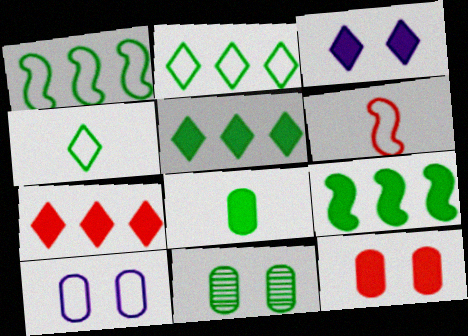[[2, 6, 10], 
[4, 9, 11], 
[10, 11, 12]]